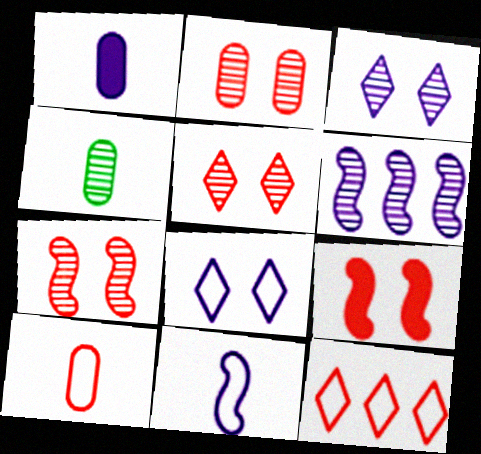[[1, 4, 10], 
[1, 6, 8], 
[2, 5, 7], 
[4, 5, 6]]